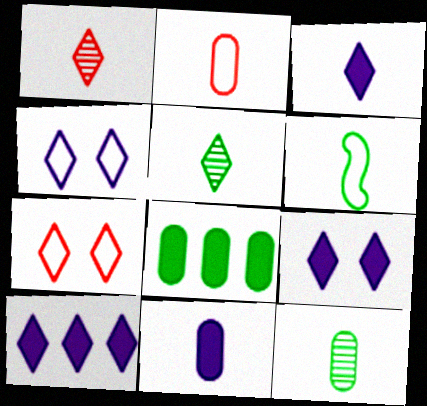[[1, 6, 11], 
[2, 11, 12], 
[3, 9, 10], 
[5, 7, 10]]